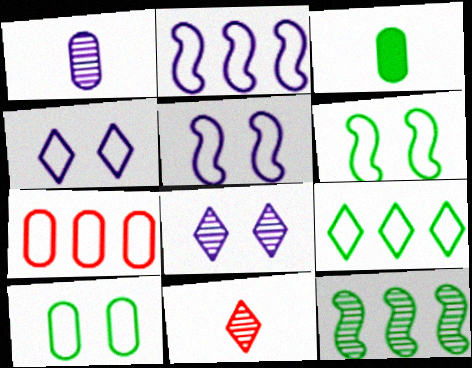[[2, 7, 9]]